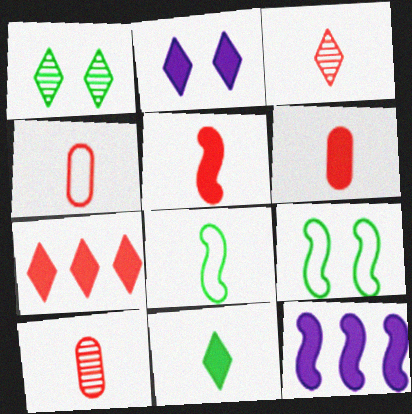[[1, 4, 12], 
[2, 7, 11], 
[3, 4, 5], 
[4, 6, 10]]